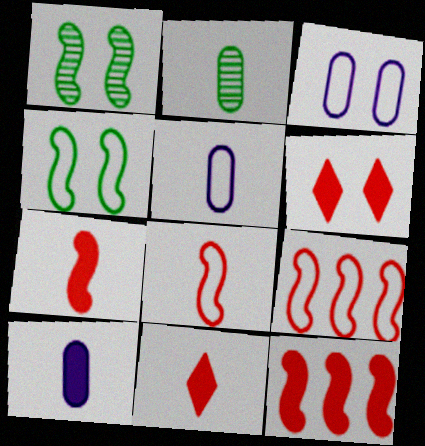[[1, 3, 6]]